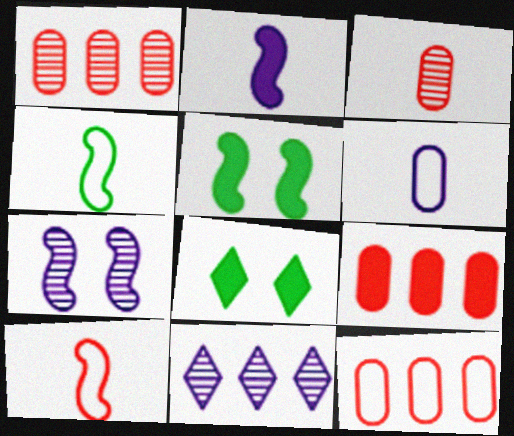[[1, 9, 12], 
[2, 8, 9]]